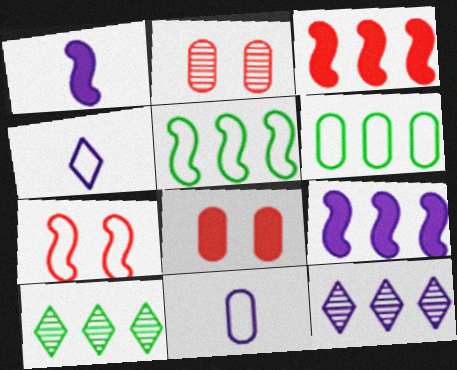[[3, 6, 12], 
[4, 6, 7]]